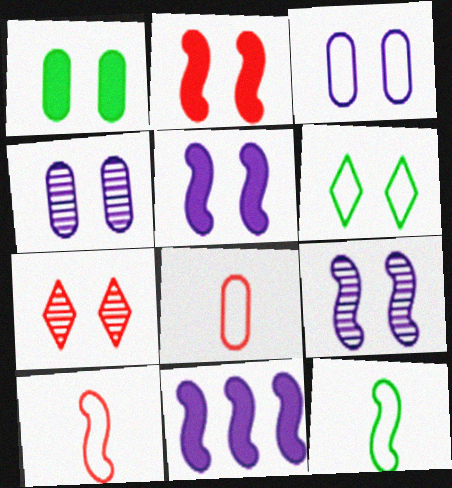[[2, 4, 6]]